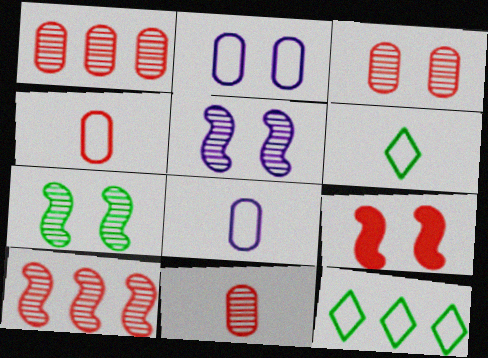[[1, 3, 11]]